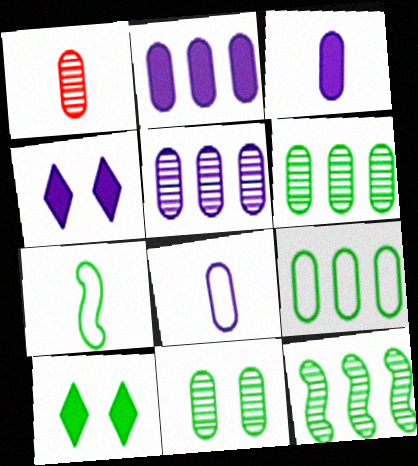[[1, 5, 11], 
[6, 7, 10]]